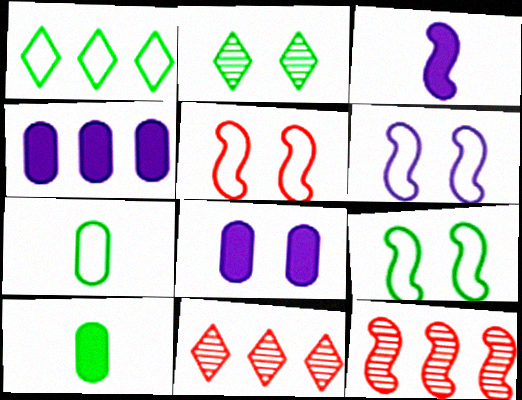[[1, 4, 12], 
[1, 7, 9], 
[2, 5, 8], 
[3, 9, 12], 
[5, 6, 9], 
[6, 10, 11]]